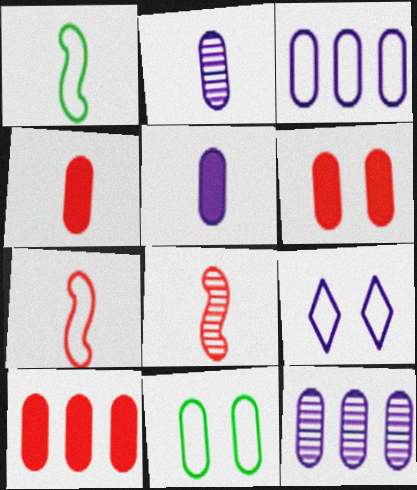[[2, 10, 11], 
[4, 6, 10], 
[4, 11, 12]]